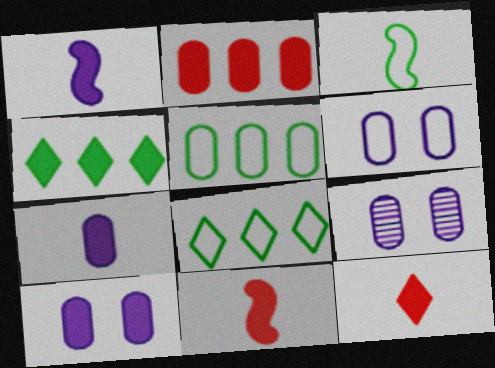[[4, 10, 11], 
[6, 9, 10], 
[8, 9, 11]]